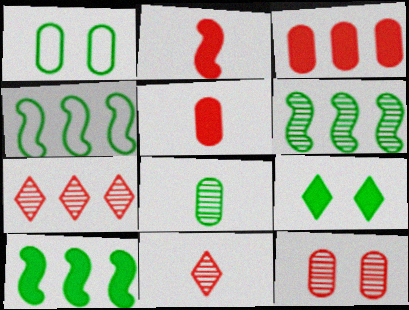[[4, 6, 10], 
[4, 8, 9]]